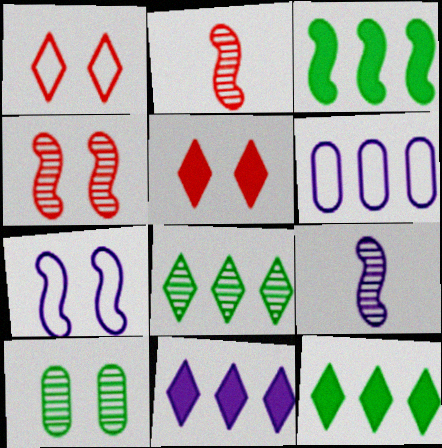[[2, 3, 7], 
[5, 7, 10]]